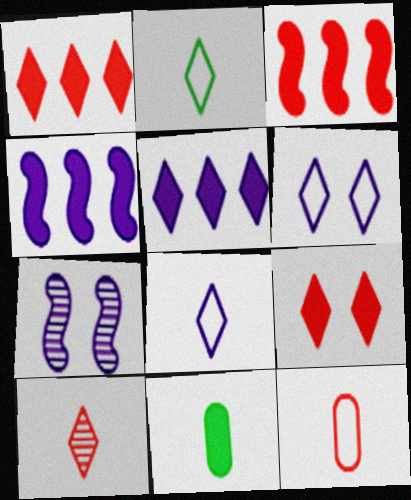[[4, 9, 11]]